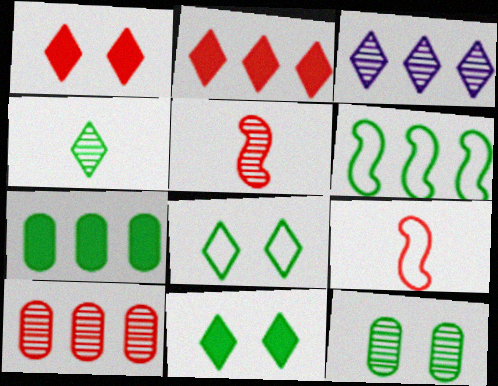[[1, 9, 10], 
[3, 5, 12]]